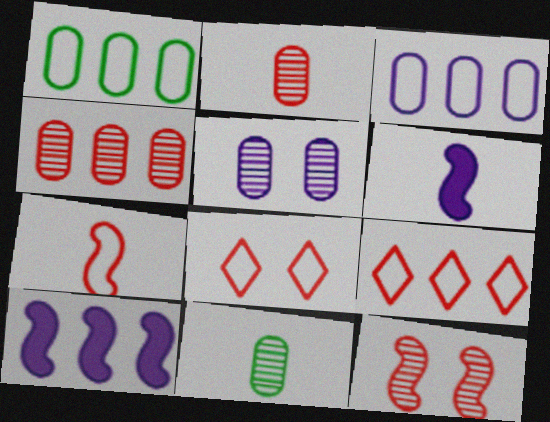[[4, 5, 11], 
[8, 10, 11]]